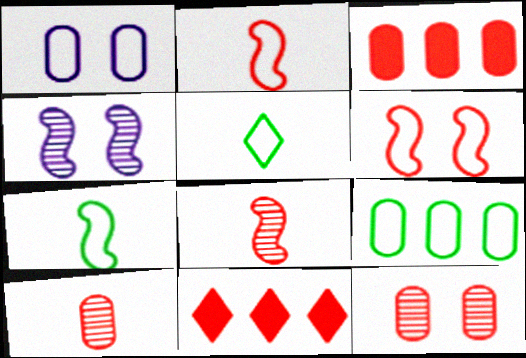[[2, 11, 12], 
[3, 4, 5], 
[6, 10, 11]]